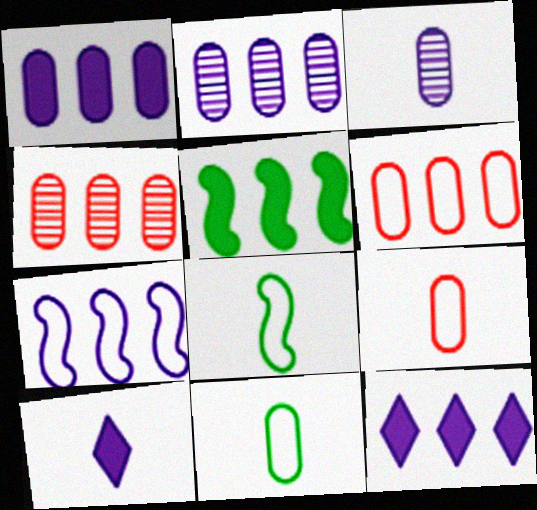[[2, 7, 12]]